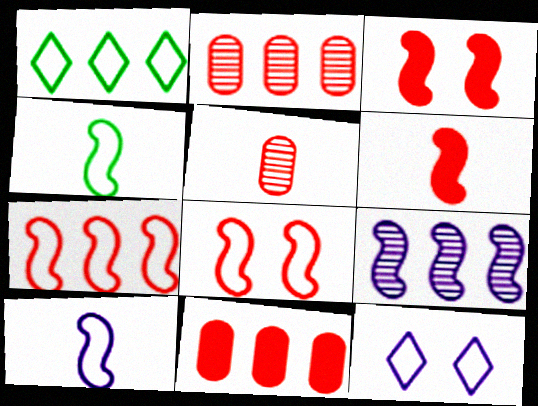[[1, 9, 11], 
[3, 4, 9]]